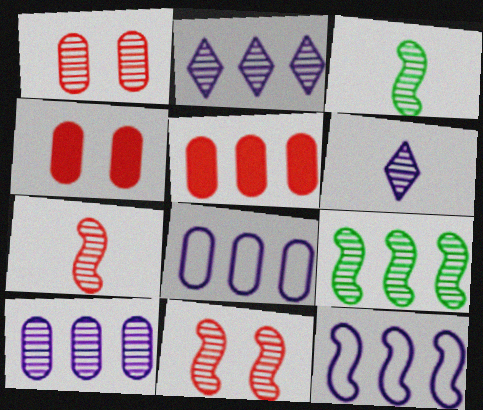[[1, 2, 3], 
[1, 6, 9]]